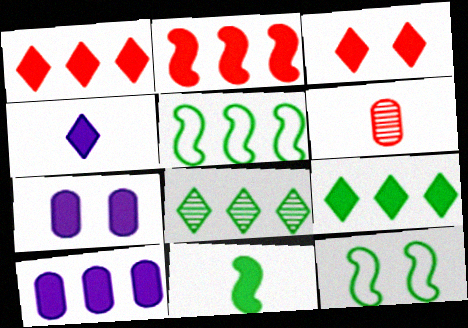[[1, 7, 11], 
[2, 9, 10], 
[3, 4, 9], 
[3, 10, 11]]